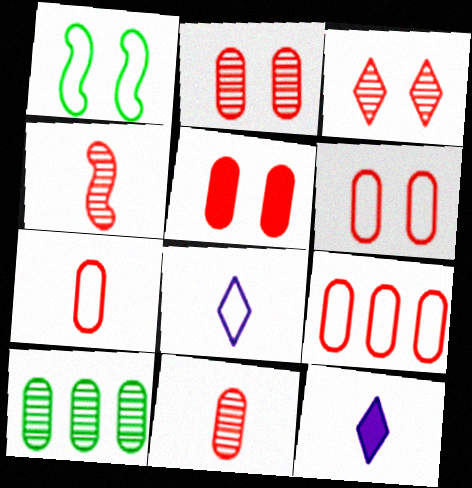[[1, 8, 9], 
[2, 5, 6], 
[5, 9, 11], 
[6, 7, 9]]